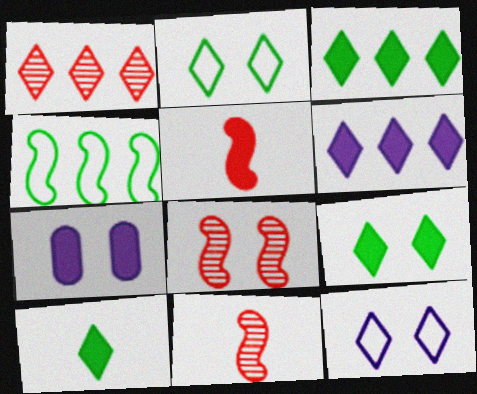[[1, 10, 12], 
[2, 7, 8], 
[3, 5, 7], 
[3, 9, 10]]